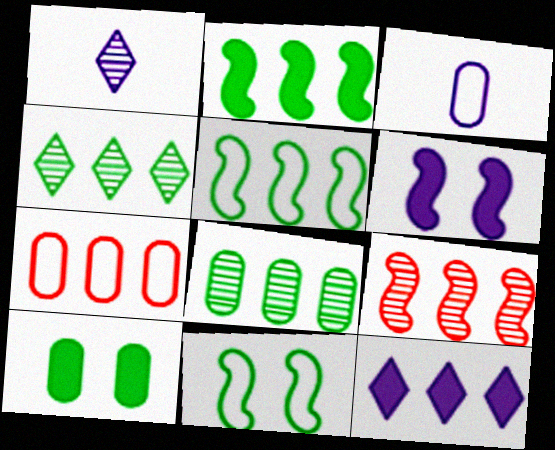[]